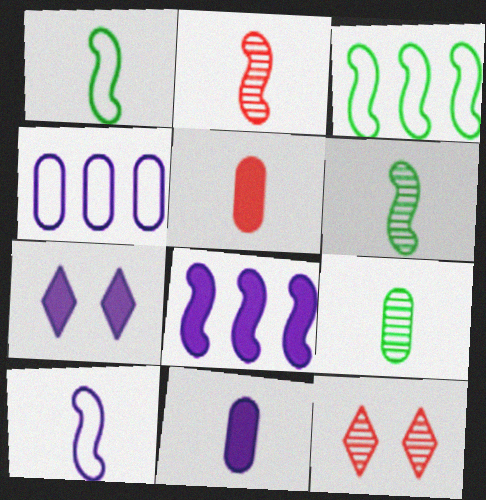[[3, 11, 12], 
[7, 8, 11]]